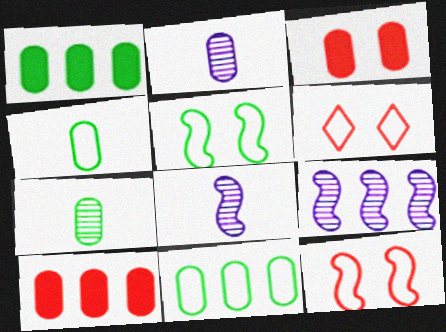[[1, 6, 8], 
[2, 3, 11]]